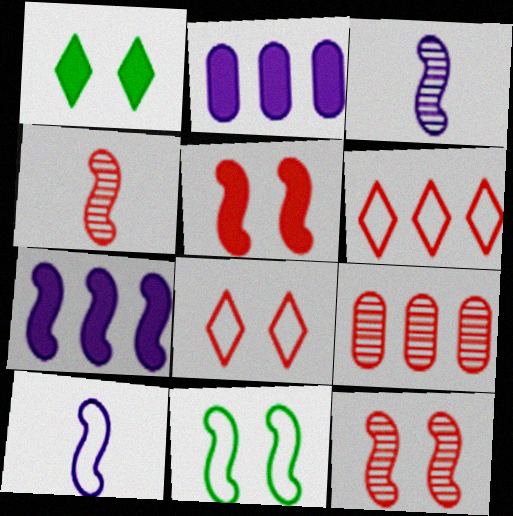[[1, 9, 10], 
[4, 7, 11]]